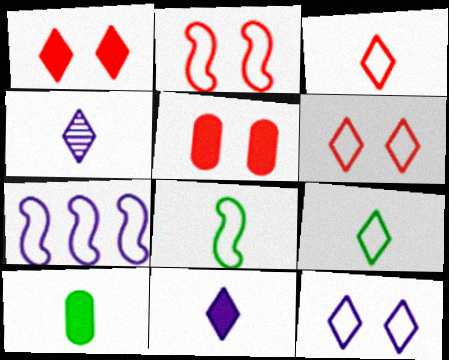[[2, 7, 8]]